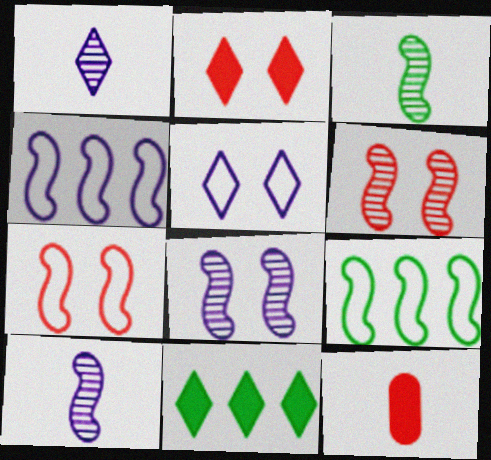[]